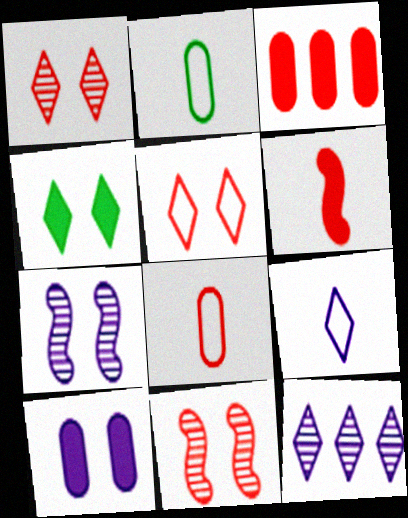[]